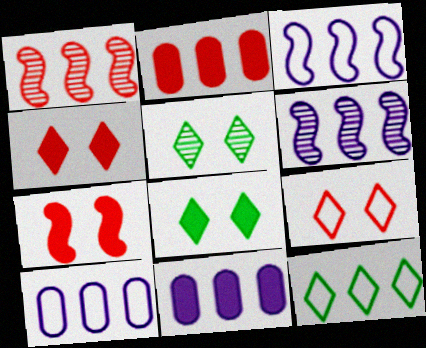[[1, 11, 12], 
[2, 6, 12]]